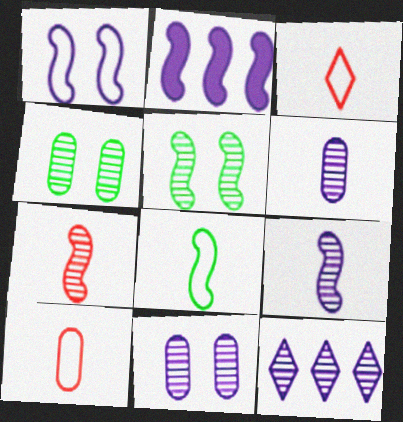[[1, 2, 9], 
[2, 3, 4], 
[4, 7, 12], 
[9, 11, 12]]